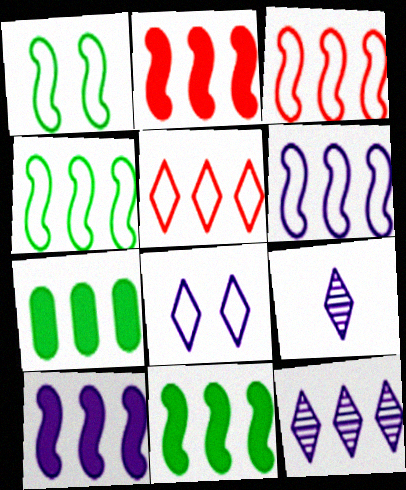[[2, 10, 11], 
[3, 4, 6], 
[3, 7, 12]]